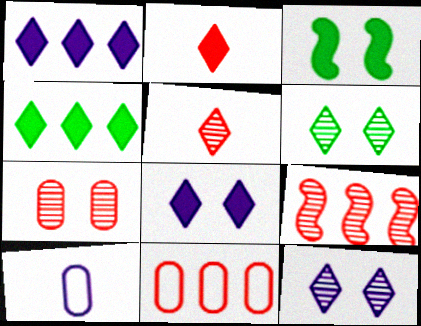[[2, 4, 8], 
[5, 7, 9]]